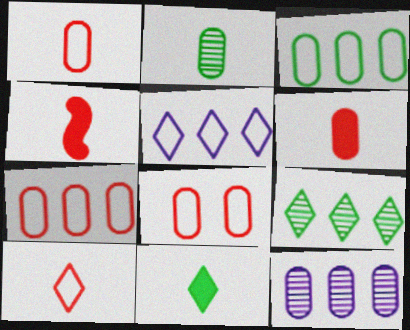[[1, 7, 8]]